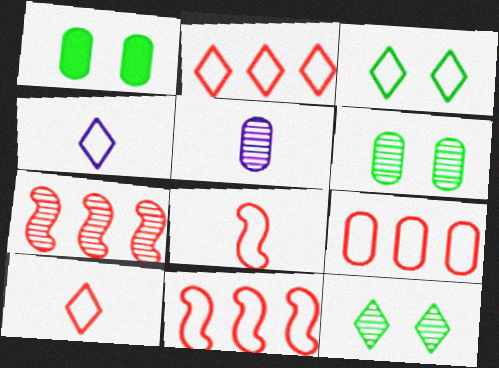[[1, 4, 7], 
[1, 5, 9], 
[2, 3, 4], 
[2, 9, 11], 
[5, 7, 12]]